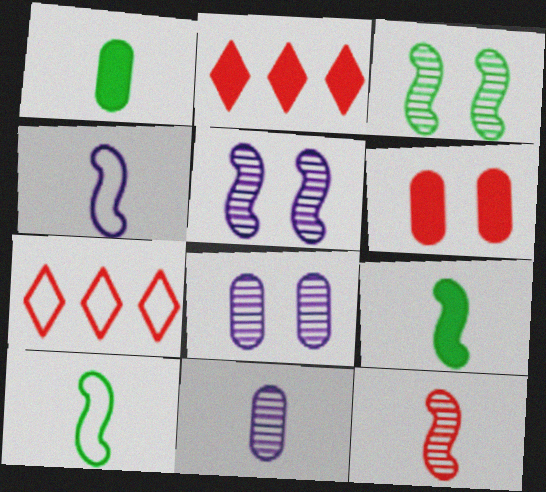[[1, 5, 7], 
[2, 8, 10], 
[4, 9, 12], 
[6, 7, 12], 
[7, 8, 9]]